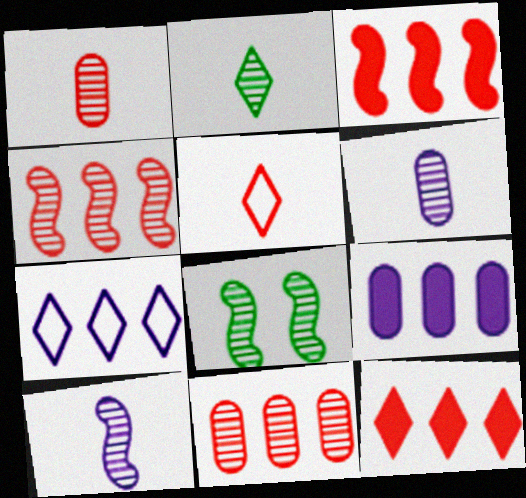[[1, 2, 10], 
[4, 8, 10], 
[5, 8, 9]]